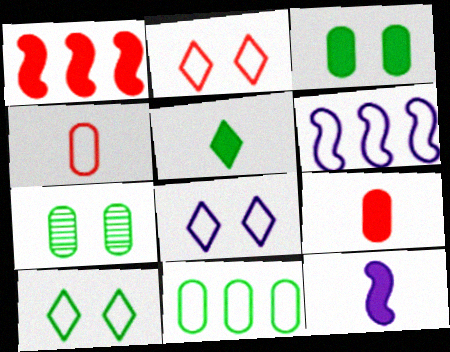[[2, 8, 10], 
[4, 6, 10], 
[5, 9, 12]]